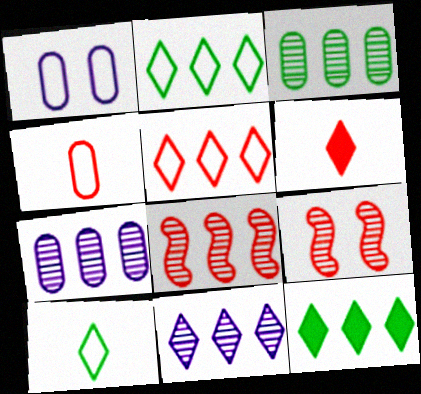[[3, 8, 11], 
[5, 11, 12]]